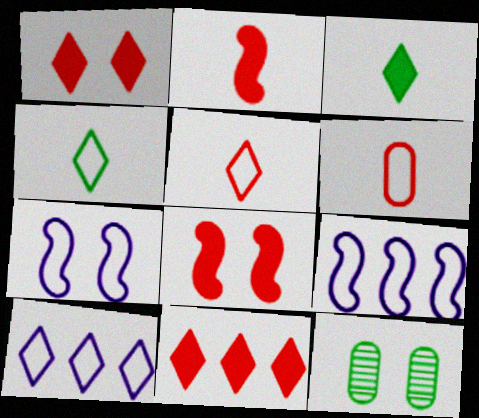[[1, 7, 12], 
[2, 10, 12]]